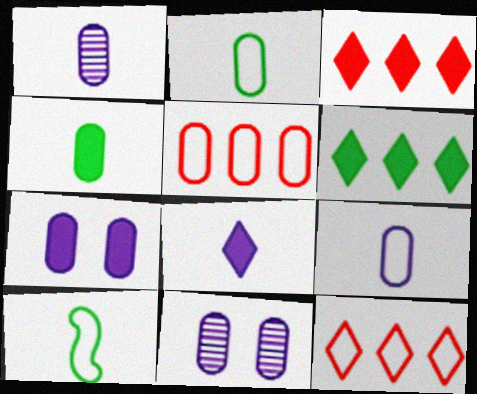[[3, 10, 11], 
[4, 5, 11]]